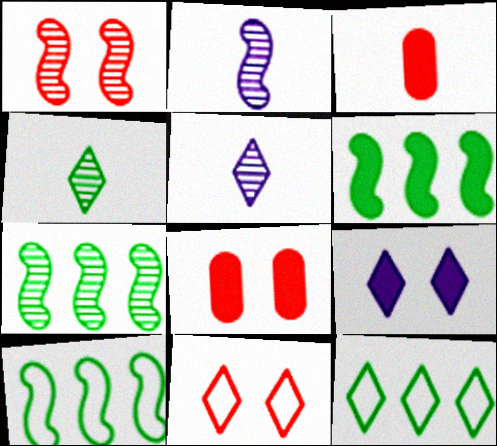[[1, 2, 7], 
[1, 8, 11], 
[2, 8, 12], 
[3, 6, 9], 
[5, 8, 10], 
[6, 7, 10]]